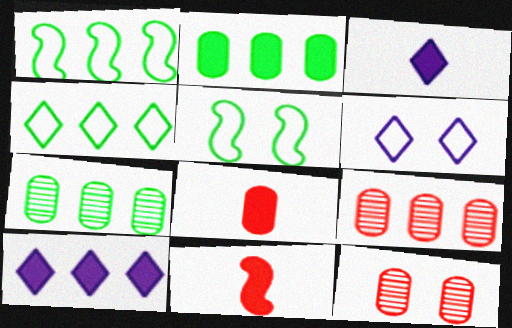[[1, 3, 12], 
[1, 9, 10], 
[3, 5, 9], 
[6, 7, 11]]